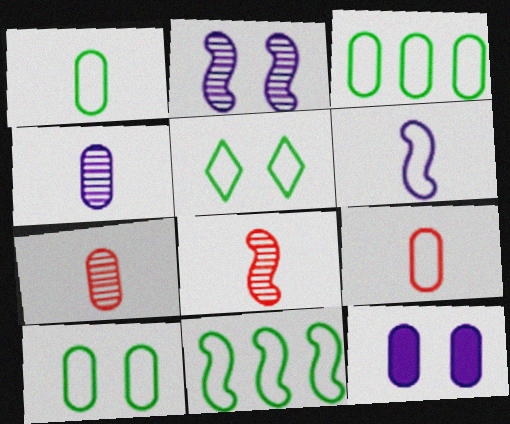[[1, 3, 10], 
[1, 5, 11], 
[3, 7, 12]]